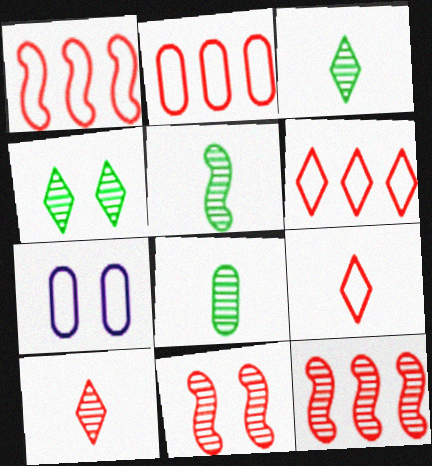[[1, 2, 6], 
[3, 5, 8]]